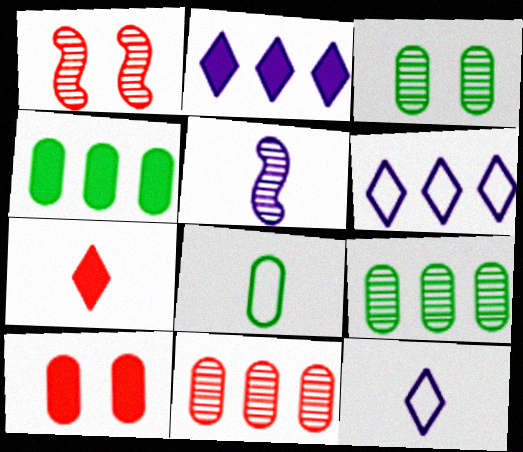[[1, 2, 8], 
[1, 4, 12], 
[3, 4, 8], 
[5, 7, 8]]